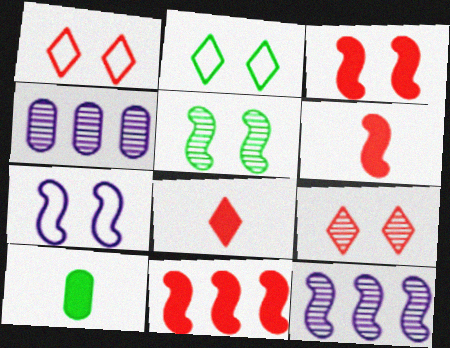[[1, 10, 12], 
[2, 4, 6], 
[3, 5, 7], 
[3, 6, 11]]